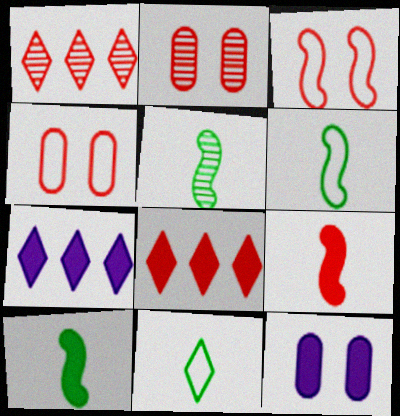[[1, 4, 9], 
[1, 6, 12], 
[2, 6, 7], 
[4, 5, 7], 
[5, 6, 10], 
[8, 10, 12]]